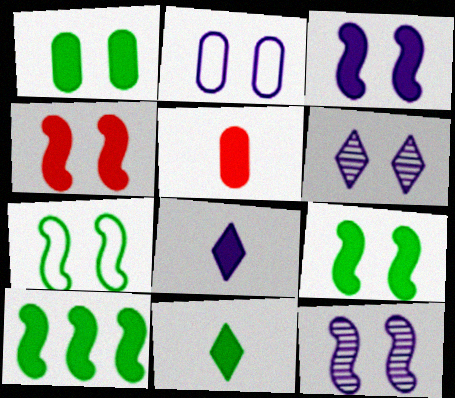[[1, 10, 11], 
[2, 3, 6], 
[3, 4, 9], 
[4, 7, 12]]